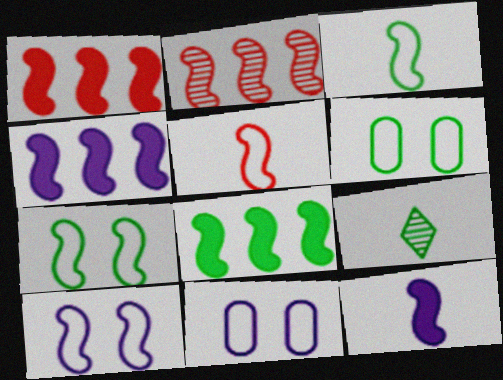[[1, 4, 8], 
[1, 9, 11], 
[2, 7, 12], 
[6, 8, 9]]